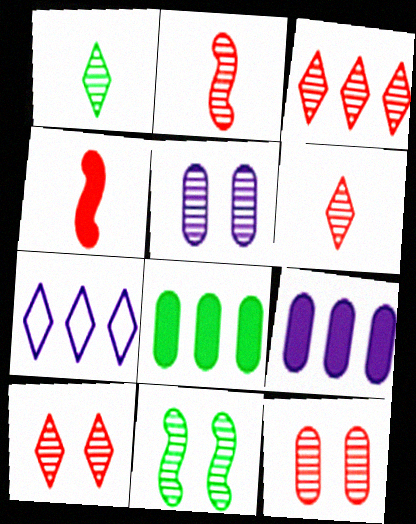[[2, 3, 12], 
[3, 6, 10], 
[5, 10, 11]]